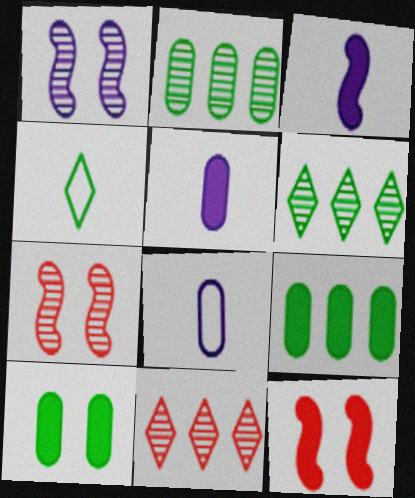[[6, 8, 12]]